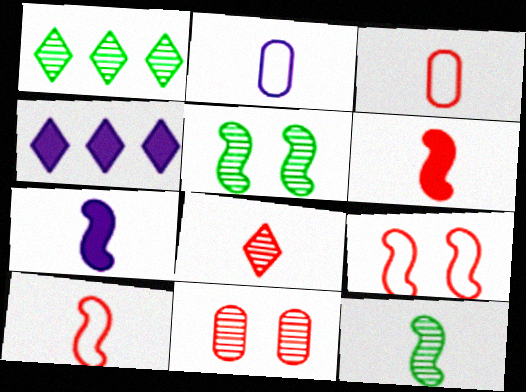[[3, 4, 5], 
[3, 6, 8], 
[7, 10, 12]]